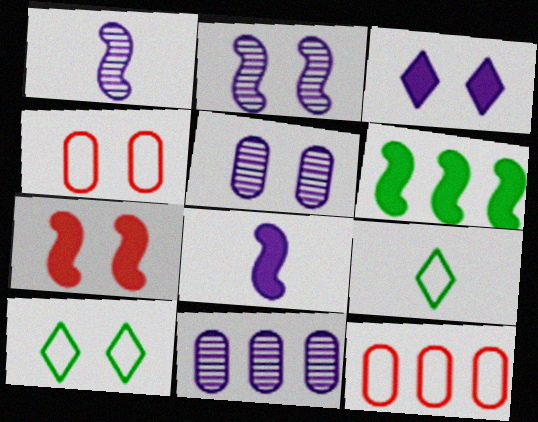[[5, 7, 10], 
[6, 7, 8], 
[7, 9, 11]]